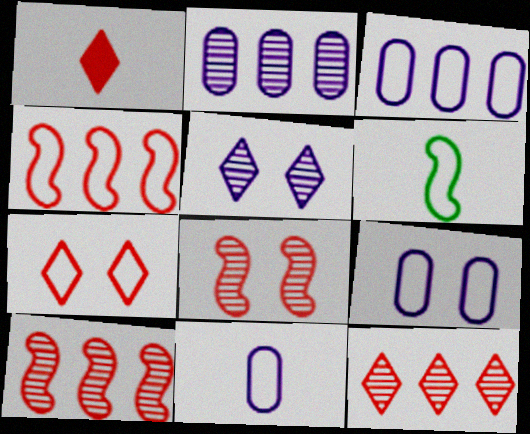[[1, 7, 12], 
[3, 6, 7], 
[3, 9, 11]]